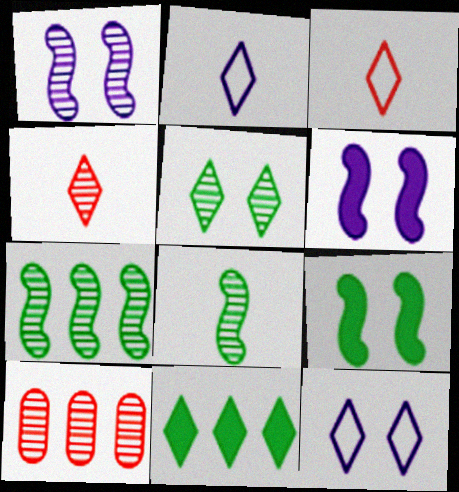[[2, 9, 10], 
[4, 11, 12]]